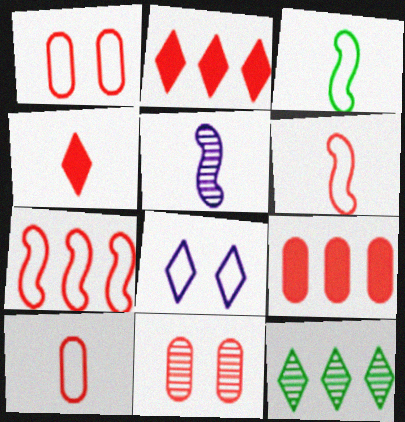[[2, 6, 11], 
[4, 7, 11], 
[4, 8, 12], 
[5, 11, 12], 
[9, 10, 11]]